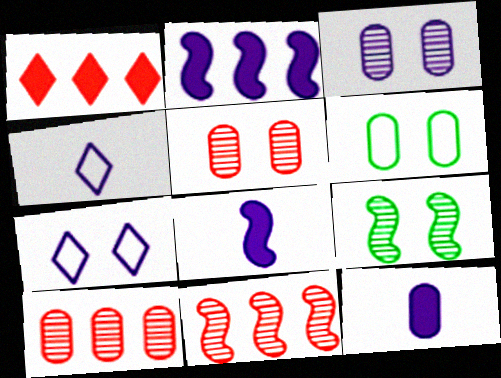[[2, 3, 4], 
[6, 10, 12]]